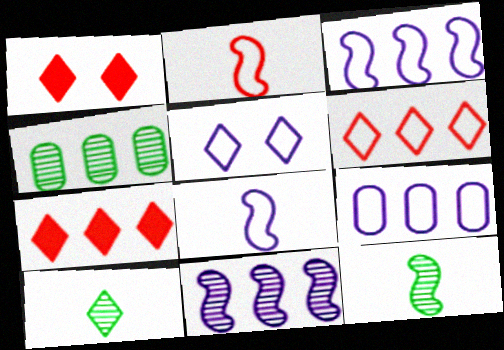[[1, 4, 8], 
[1, 9, 12], 
[3, 4, 7], 
[5, 7, 10], 
[5, 8, 9]]